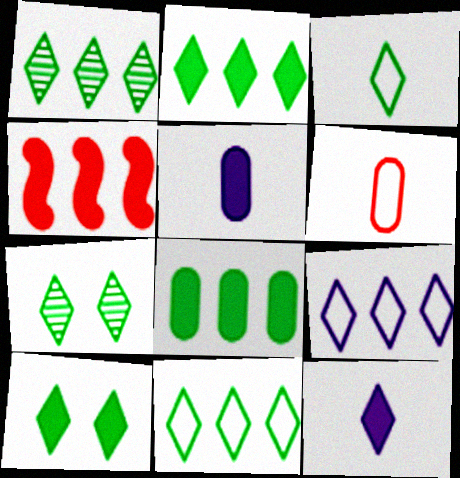[[1, 2, 11], 
[1, 3, 10], 
[2, 3, 7], 
[4, 5, 10]]